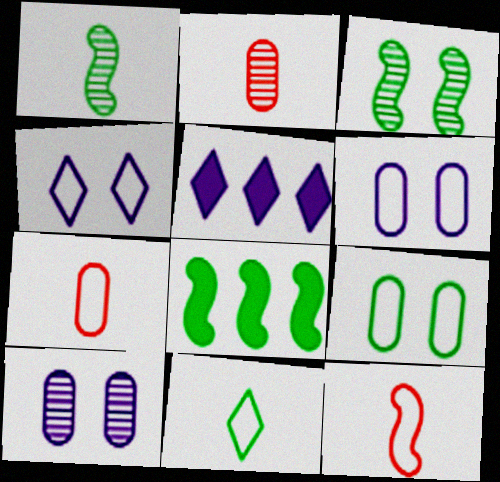[[2, 4, 8], 
[3, 5, 7]]